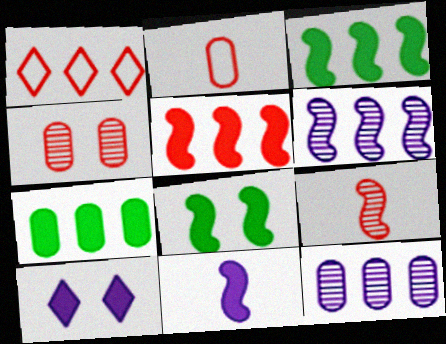[[1, 3, 12], 
[1, 6, 7], 
[5, 8, 11]]